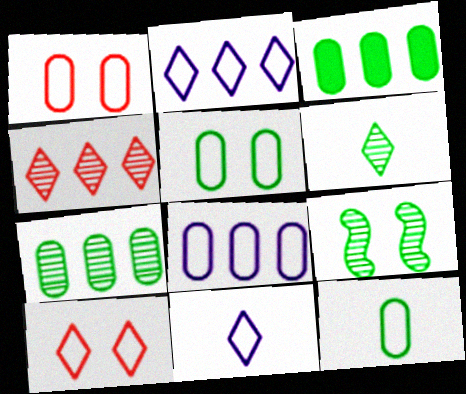[[1, 8, 12], 
[6, 7, 9]]